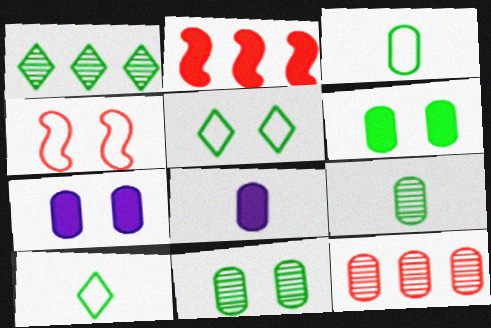[[1, 4, 8], 
[3, 7, 12]]